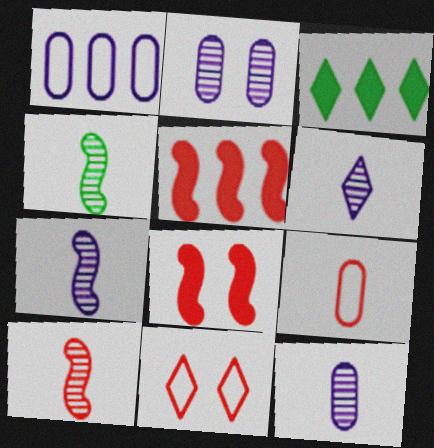[[3, 6, 11], 
[4, 7, 10], 
[6, 7, 12]]